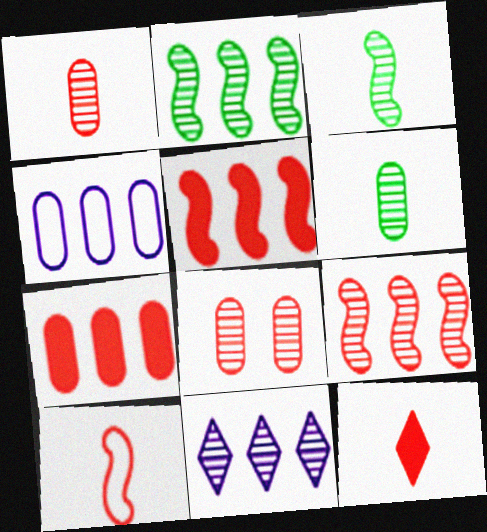[[1, 10, 12], 
[3, 8, 11]]